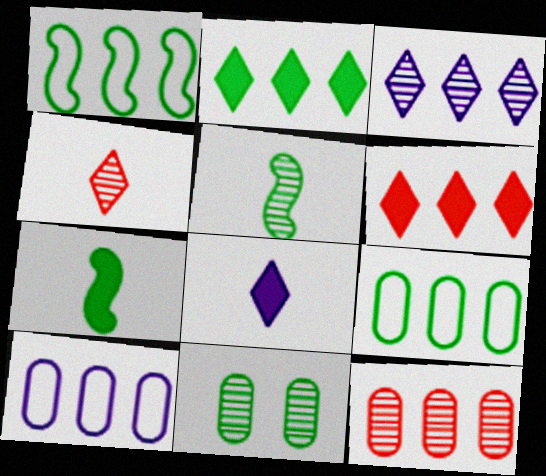[]